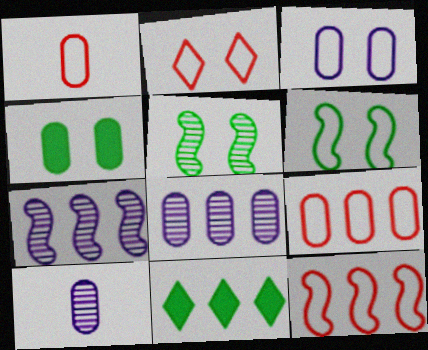[[1, 2, 12], 
[1, 4, 8], 
[2, 3, 6], 
[4, 9, 10], 
[7, 9, 11], 
[8, 11, 12]]